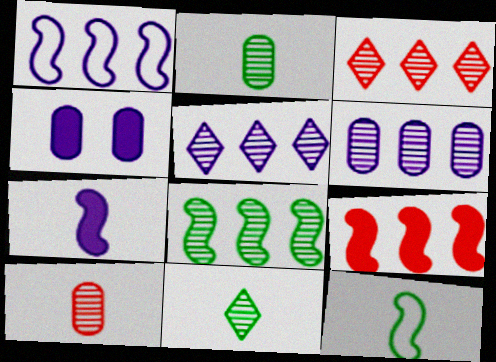[[1, 8, 9], 
[3, 4, 12], 
[3, 6, 8]]